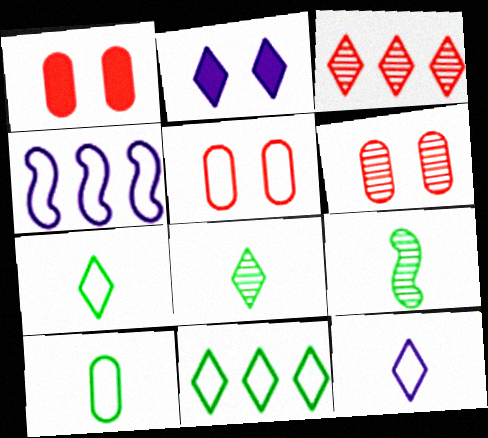[[1, 4, 8], 
[1, 5, 6], 
[2, 3, 7], 
[4, 5, 7]]